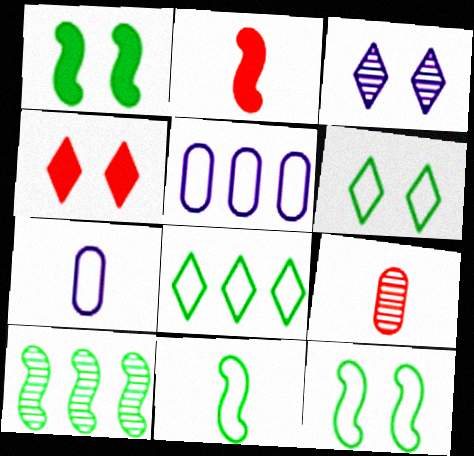[[1, 10, 11], 
[3, 4, 6], 
[3, 9, 10], 
[4, 7, 10]]